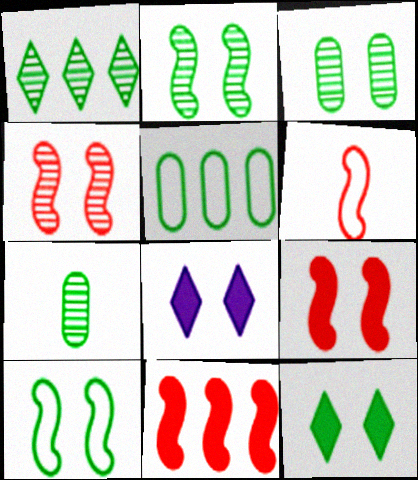[[1, 2, 7], 
[3, 10, 12], 
[4, 6, 11]]